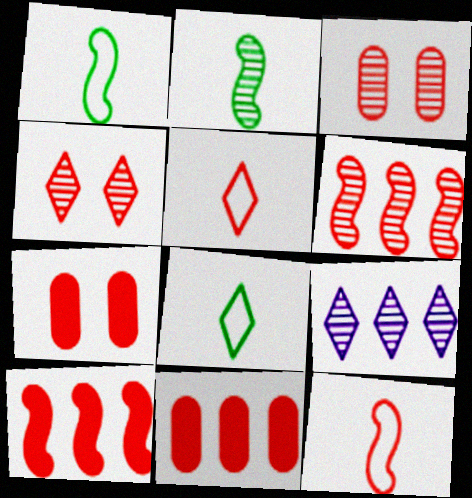[[1, 7, 9], 
[2, 3, 9], 
[3, 5, 10], 
[4, 11, 12], 
[5, 6, 7]]